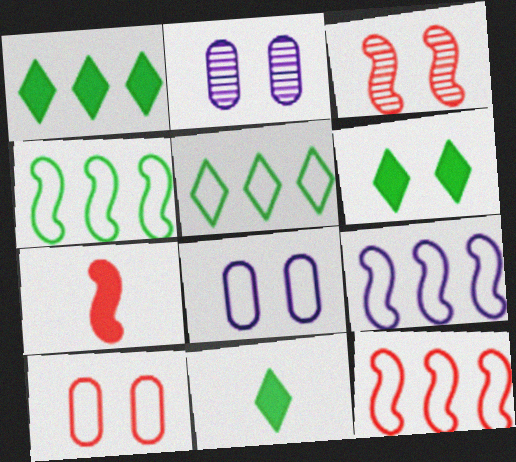[[1, 6, 11], 
[2, 5, 7], 
[2, 11, 12], 
[3, 6, 8], 
[3, 7, 12], 
[4, 9, 12]]